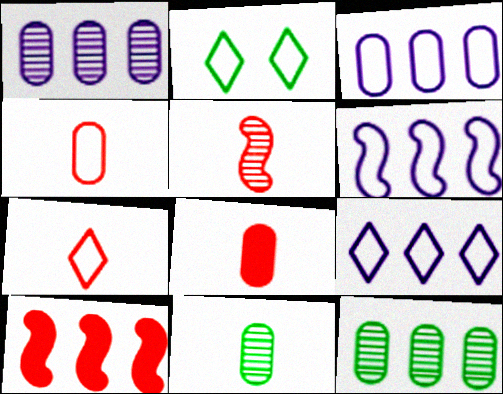[[2, 4, 6], 
[2, 7, 9], 
[3, 6, 9], 
[5, 7, 8], 
[9, 10, 12]]